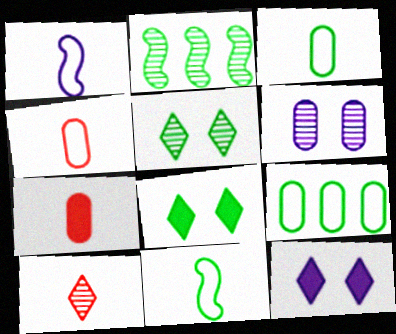[[2, 3, 8], 
[2, 4, 12], 
[2, 6, 10], 
[6, 7, 9]]